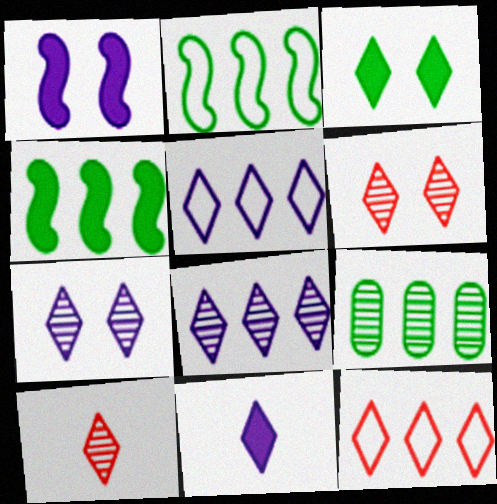[[3, 5, 10], 
[5, 7, 11]]